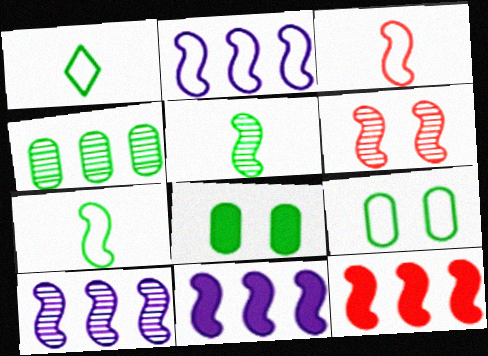[[2, 10, 11], 
[3, 6, 12], 
[5, 6, 10], 
[6, 7, 11]]